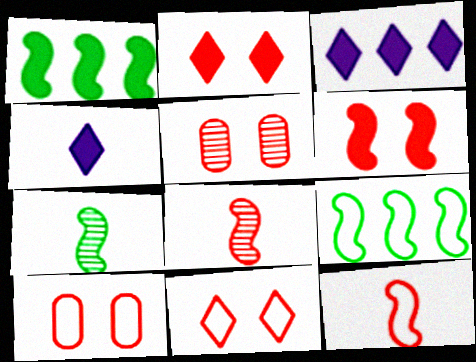[[3, 7, 10], 
[4, 5, 9], 
[5, 6, 11]]